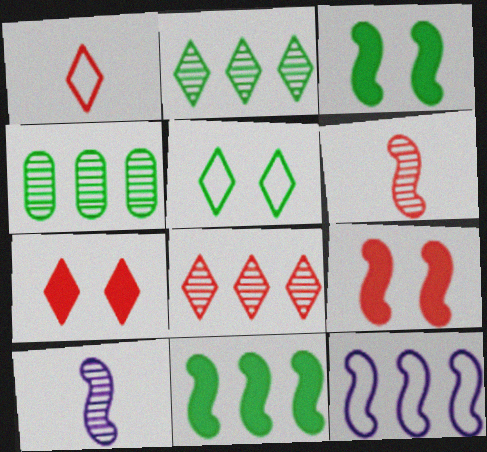[[1, 7, 8], 
[3, 6, 12]]